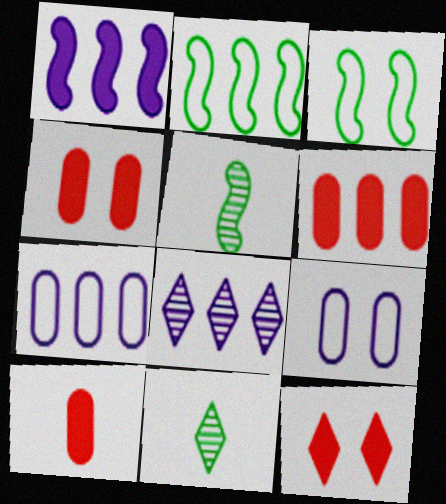[[1, 7, 8], 
[2, 6, 8], 
[3, 8, 10], 
[4, 6, 10], 
[5, 7, 12]]